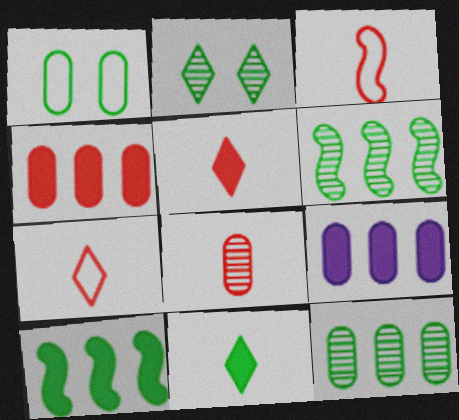[[1, 6, 11], 
[1, 8, 9], 
[2, 3, 9], 
[3, 5, 8]]